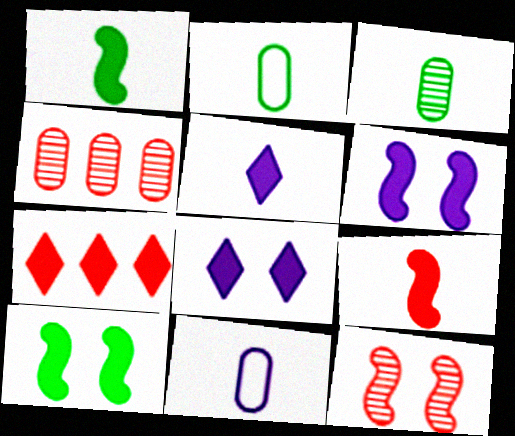[]